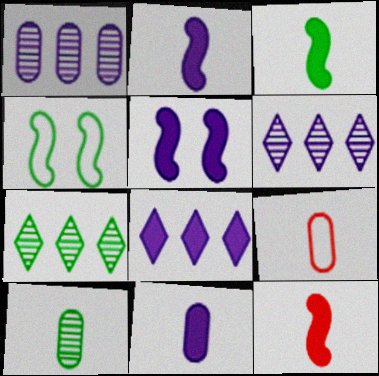[[2, 3, 12], 
[5, 7, 9], 
[5, 8, 11], 
[9, 10, 11]]